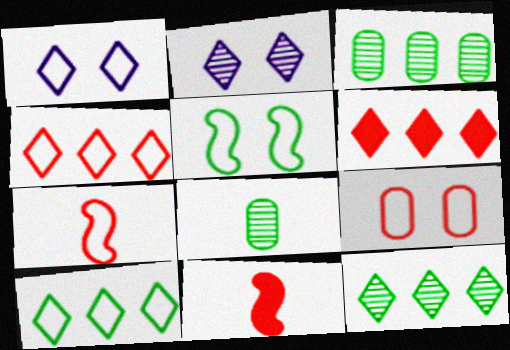[[1, 3, 11], 
[1, 5, 9], 
[4, 7, 9]]